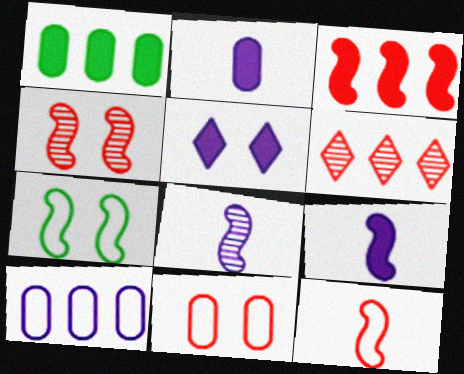[[2, 6, 7], 
[3, 4, 12], 
[3, 7, 8], 
[5, 8, 10]]